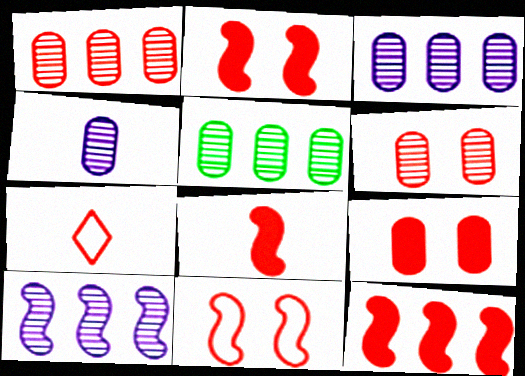[[1, 2, 7], 
[1, 3, 5], 
[2, 8, 12], 
[4, 5, 6], 
[6, 7, 12]]